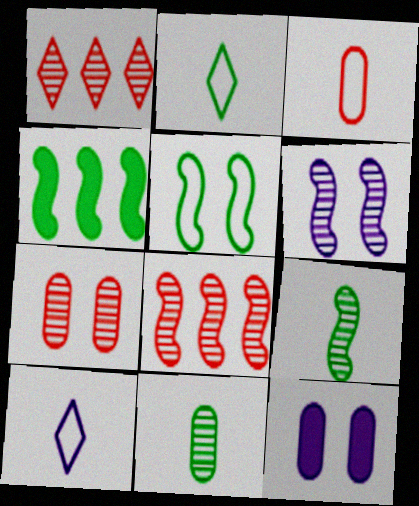[[1, 6, 11], 
[2, 8, 12], 
[4, 5, 9], 
[4, 7, 10], 
[6, 8, 9]]